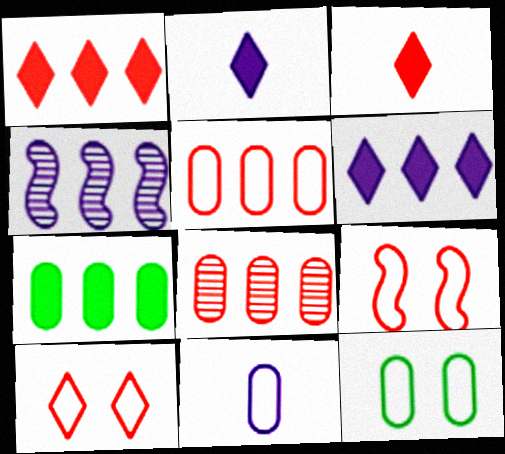[[3, 4, 12], 
[3, 8, 9], 
[5, 11, 12]]